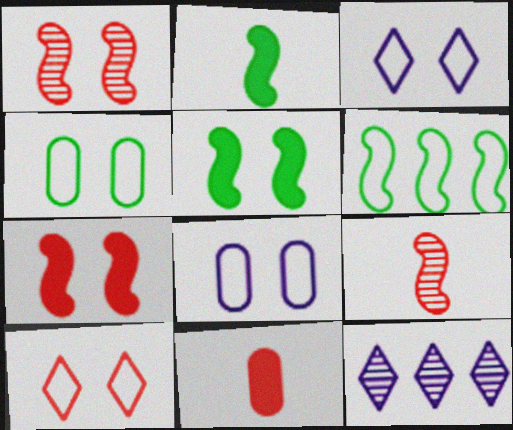[]